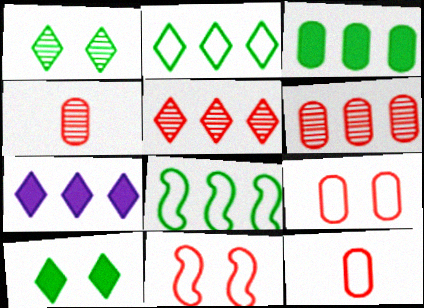[[2, 5, 7], 
[6, 7, 8]]